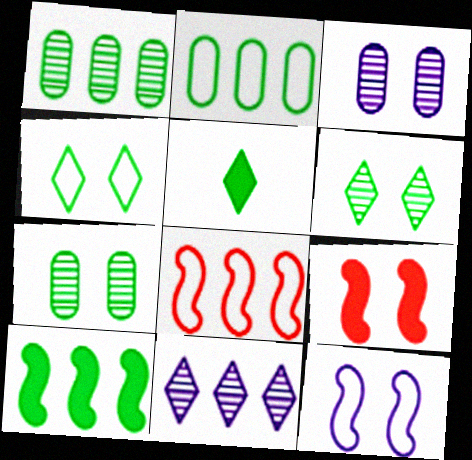[[3, 4, 9], 
[3, 5, 8]]